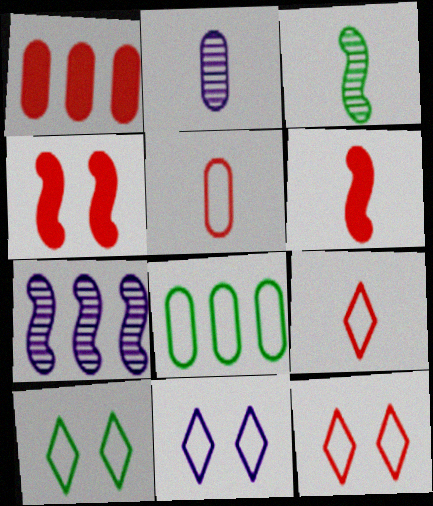[[1, 3, 11], 
[10, 11, 12]]